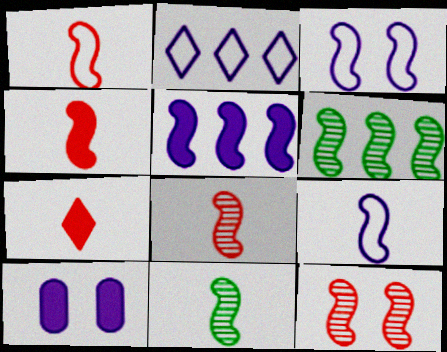[[1, 4, 8], 
[3, 4, 6], 
[4, 9, 11]]